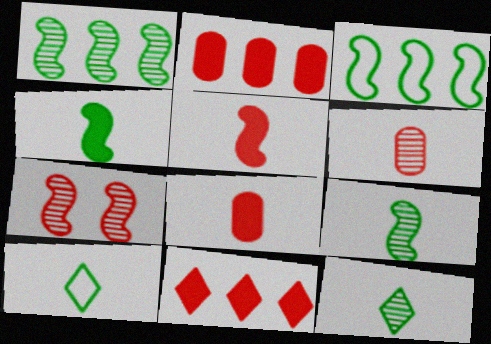[]